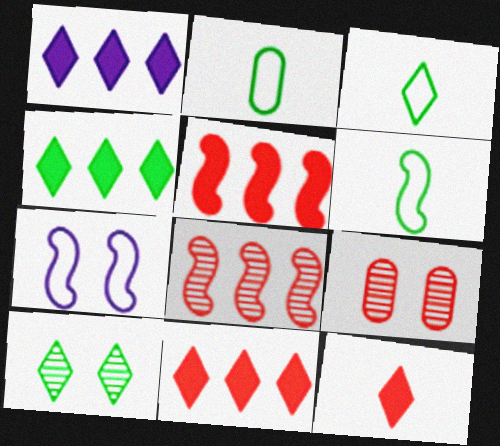[[1, 4, 11], 
[1, 6, 9], 
[2, 3, 6], 
[3, 4, 10]]